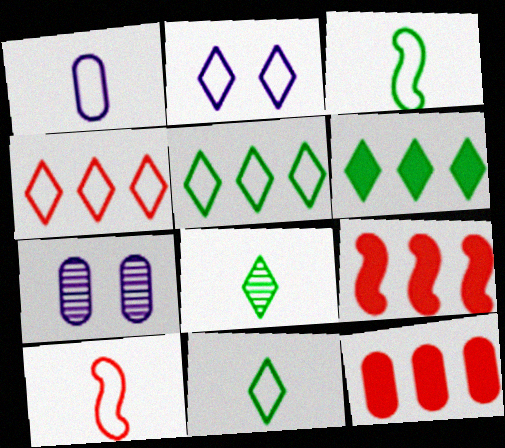[[1, 10, 11], 
[2, 4, 11], 
[6, 7, 10], 
[7, 9, 11]]